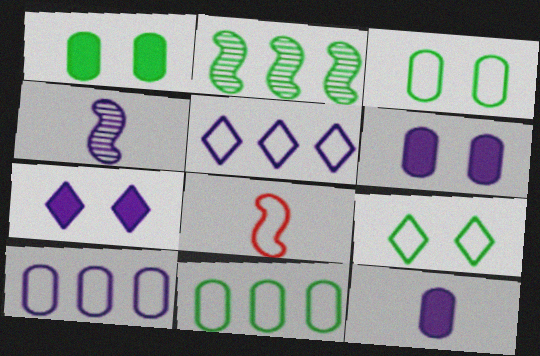[[3, 5, 8], 
[4, 5, 6], 
[4, 7, 10], 
[8, 9, 10]]